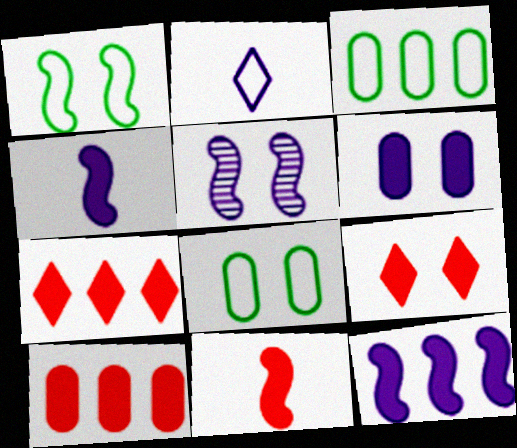[[5, 8, 9], 
[9, 10, 11]]